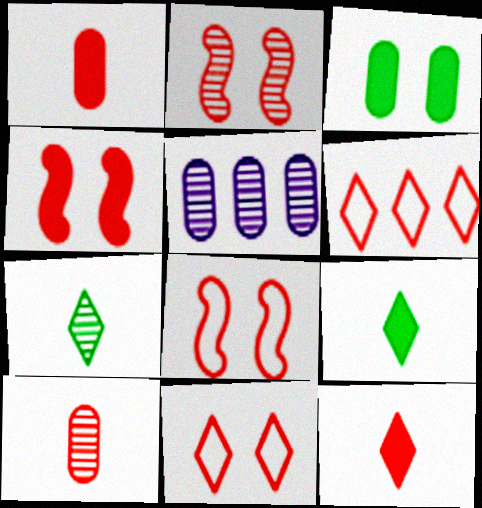[[1, 2, 6], 
[2, 4, 8], 
[2, 5, 7], 
[4, 6, 10], 
[5, 8, 9]]